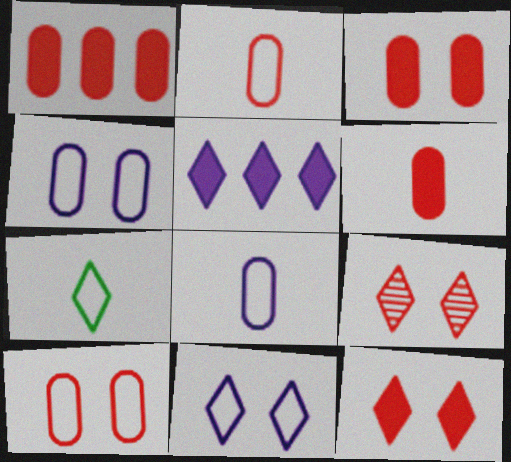[[1, 3, 6], 
[5, 7, 9]]